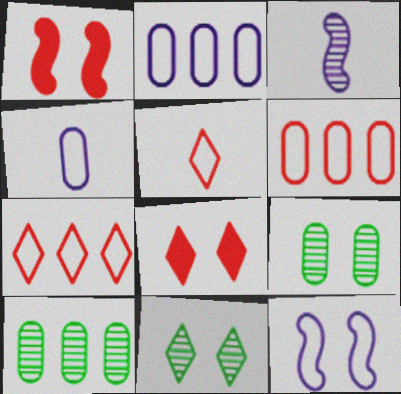[[8, 9, 12]]